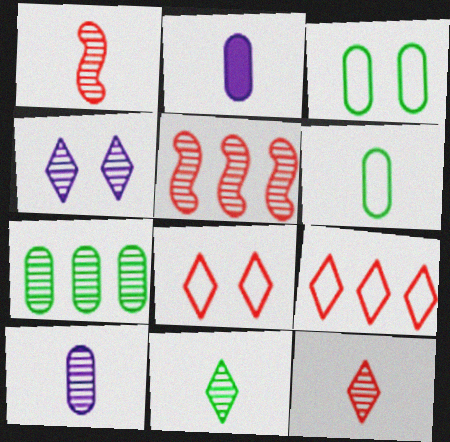[[1, 4, 7], 
[1, 10, 11]]